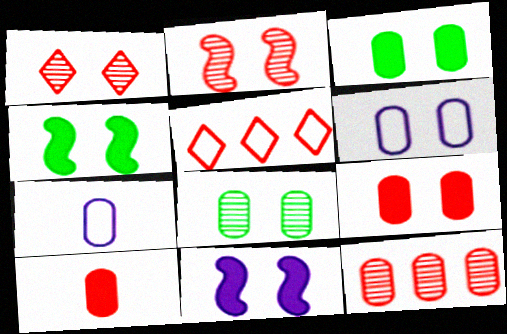[[1, 4, 6], 
[2, 5, 10], 
[3, 7, 12], 
[6, 8, 9]]